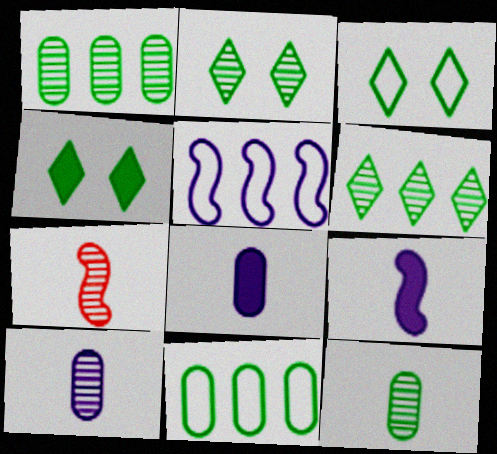[[2, 3, 4]]